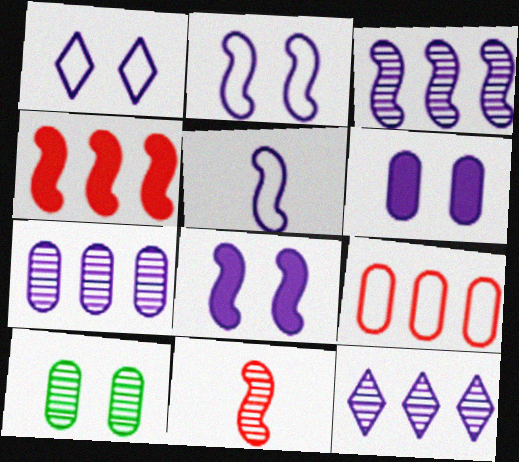[[3, 5, 8], 
[3, 7, 12], 
[5, 6, 12], 
[10, 11, 12]]